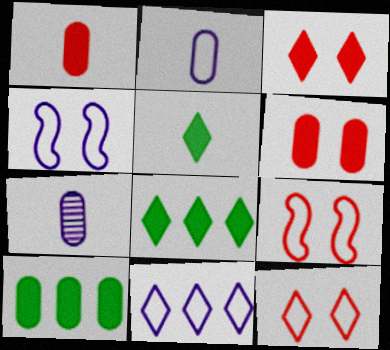[[2, 4, 11], 
[7, 8, 9]]